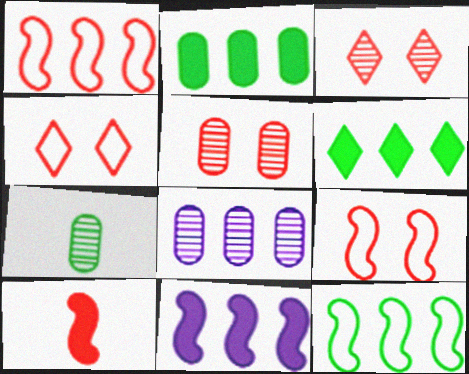[[1, 6, 8], 
[4, 7, 11], 
[5, 7, 8]]